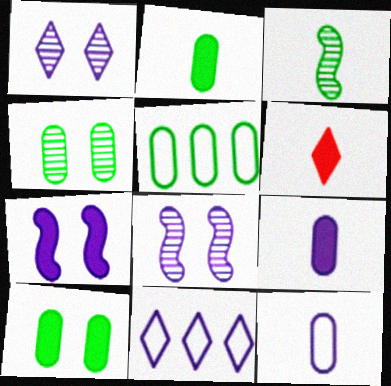[[2, 4, 5], 
[3, 6, 12], 
[5, 6, 8], 
[8, 9, 11]]